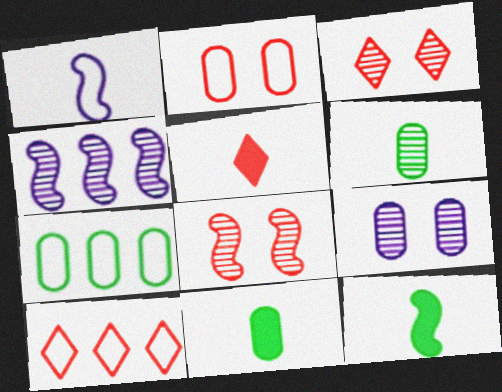[[1, 5, 6], 
[3, 4, 6], 
[3, 5, 10], 
[9, 10, 12]]